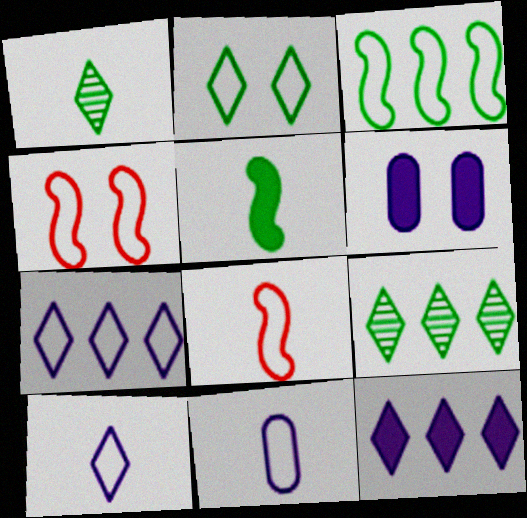[[6, 8, 9]]